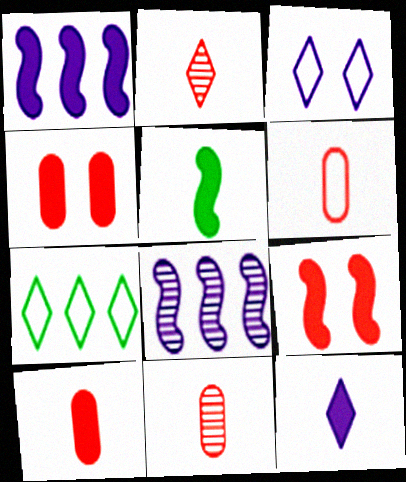[[1, 5, 9], 
[5, 10, 12], 
[6, 10, 11]]